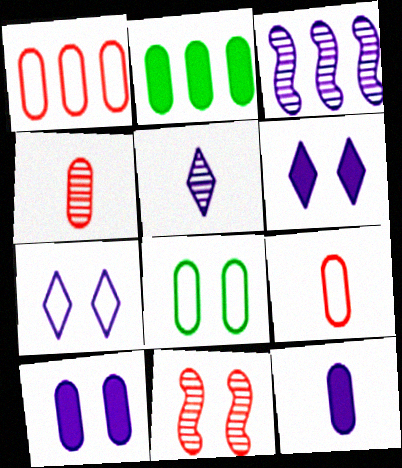[[3, 7, 12], 
[6, 8, 11]]